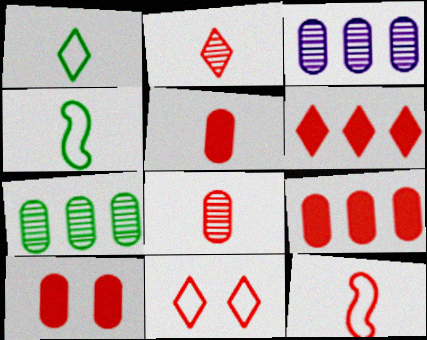[[2, 5, 12], 
[2, 6, 11], 
[5, 9, 10]]